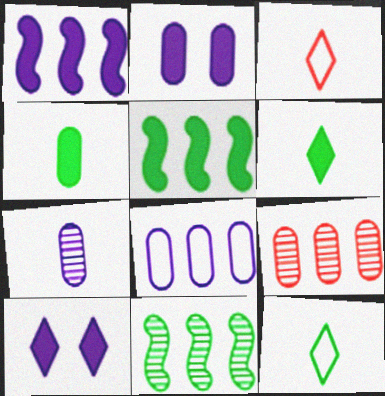[[2, 3, 11], 
[2, 7, 8]]